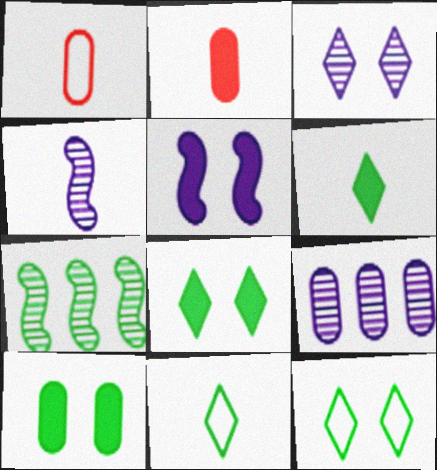[[1, 4, 6], 
[1, 9, 10], 
[2, 4, 11], 
[3, 4, 9], 
[7, 10, 11]]